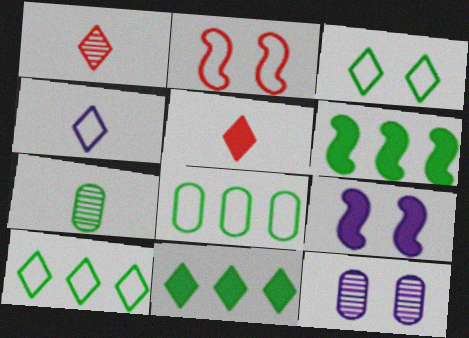[[1, 8, 9], 
[2, 4, 8], 
[3, 6, 7]]